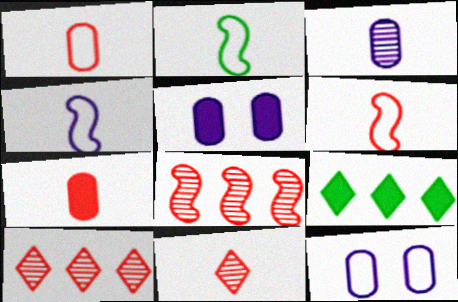[[2, 4, 6], 
[2, 5, 10], 
[6, 7, 11]]